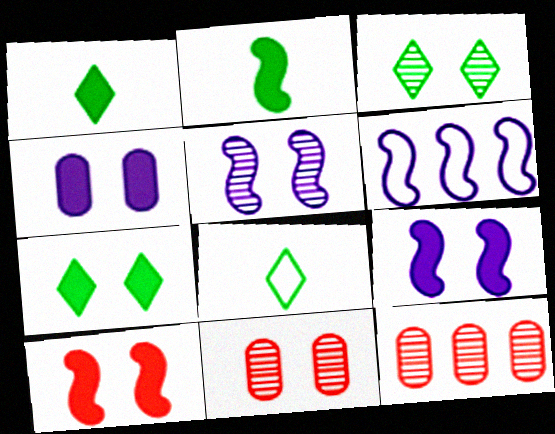[[1, 6, 11], 
[3, 5, 11], 
[4, 7, 10], 
[8, 9, 12]]